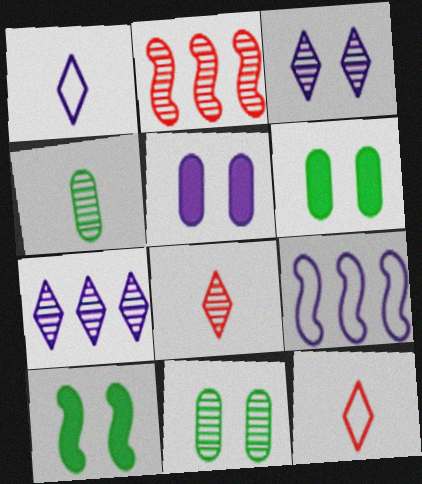[[1, 2, 6], 
[2, 3, 4], 
[6, 8, 9]]